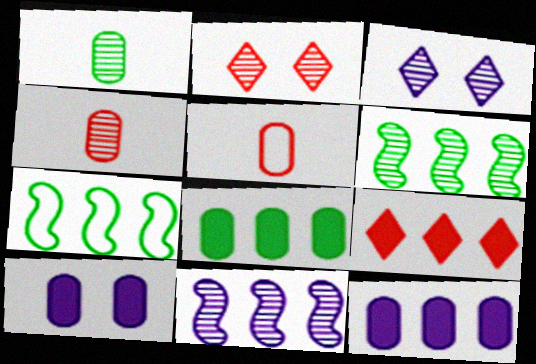[[1, 2, 11], 
[3, 4, 6]]